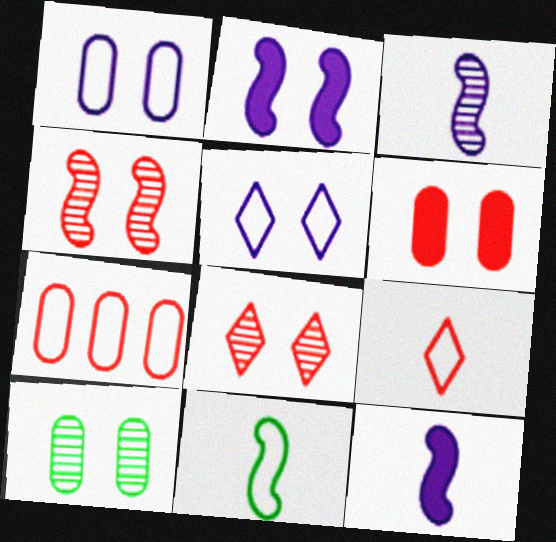[[1, 6, 10], 
[5, 7, 11]]